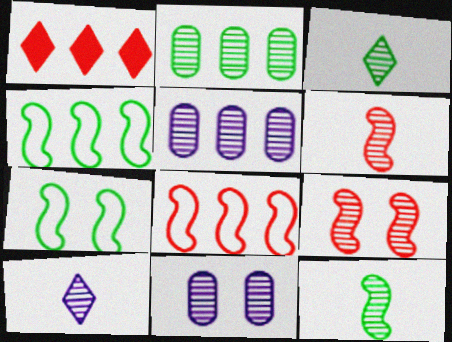[[1, 4, 5], 
[2, 9, 10], 
[3, 5, 9]]